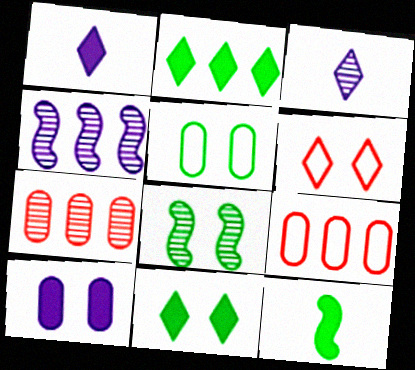[[1, 8, 9], 
[2, 3, 6], 
[2, 4, 9], 
[3, 7, 8], 
[5, 8, 11], 
[6, 8, 10]]